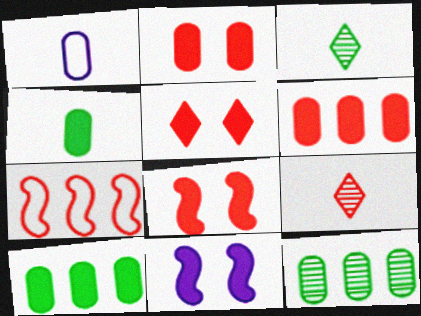[[1, 2, 12], 
[2, 5, 8], 
[2, 7, 9]]